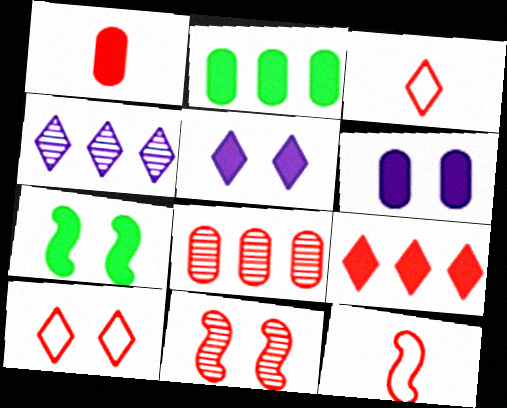[[1, 2, 6]]